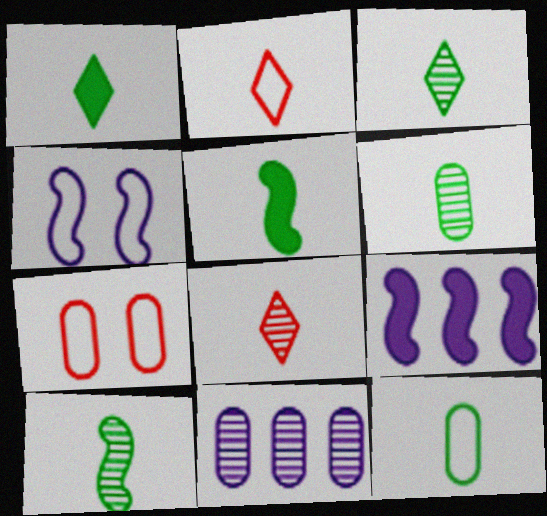[[1, 10, 12], 
[3, 5, 12], 
[3, 6, 10], 
[3, 7, 9]]